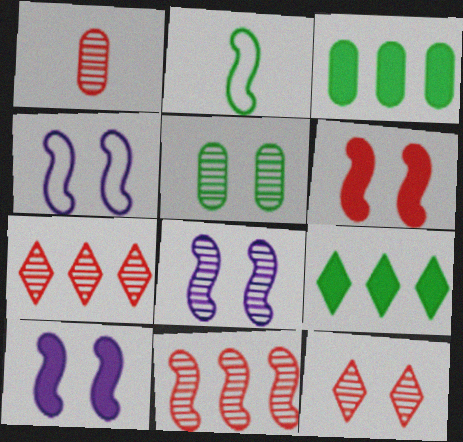[[1, 4, 9], 
[1, 11, 12], 
[2, 5, 9], 
[2, 10, 11], 
[4, 8, 10], 
[5, 8, 12]]